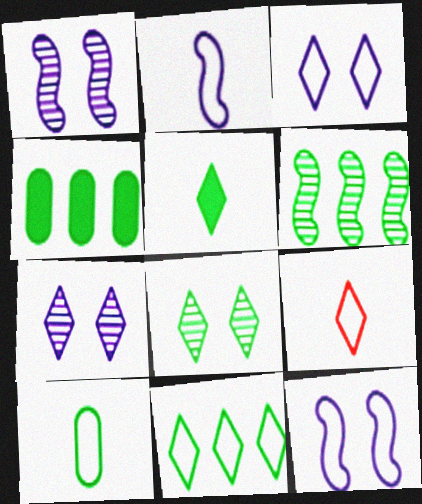[[1, 4, 9], 
[2, 9, 10], 
[3, 9, 11], 
[4, 6, 11], 
[5, 8, 11]]